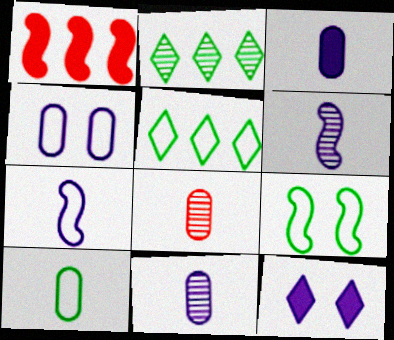[[1, 6, 9], 
[3, 8, 10], 
[5, 9, 10]]